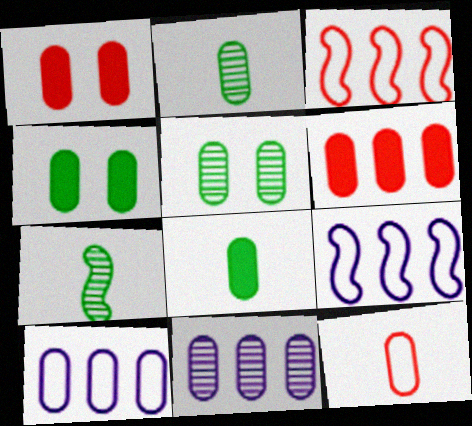[[1, 2, 10], 
[4, 11, 12]]